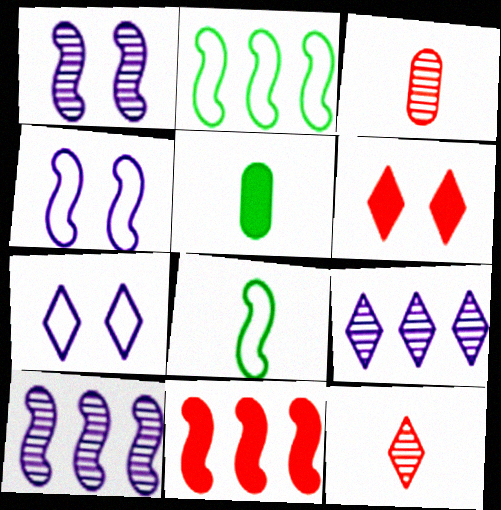[[1, 8, 11], 
[2, 10, 11]]